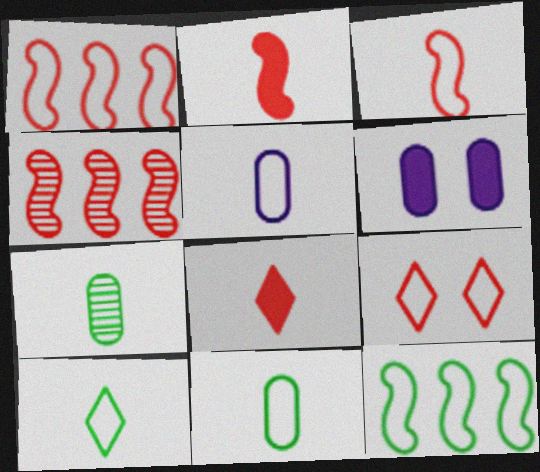[[3, 5, 10], 
[4, 6, 10], 
[5, 9, 12]]